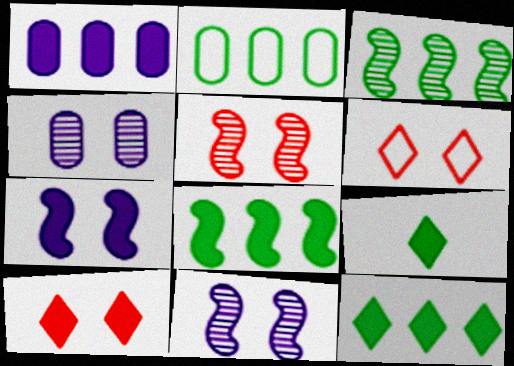[[2, 3, 12]]